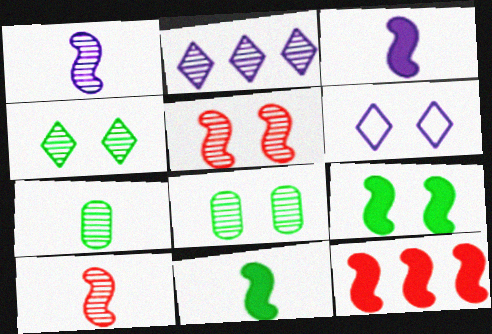[[2, 5, 7], 
[2, 8, 10], 
[3, 9, 12], 
[6, 7, 12]]